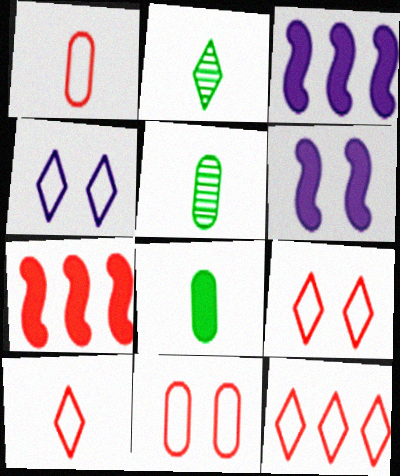[[2, 3, 11], 
[3, 5, 9], 
[4, 5, 7], 
[5, 6, 12], 
[9, 10, 12]]